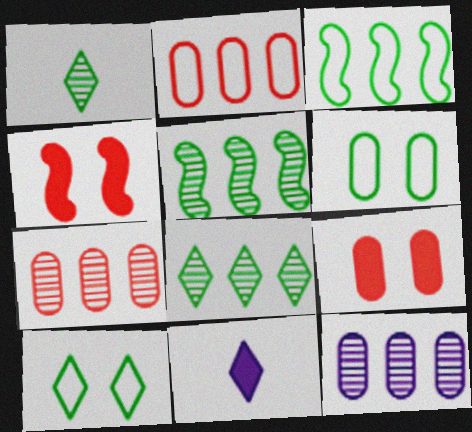[]